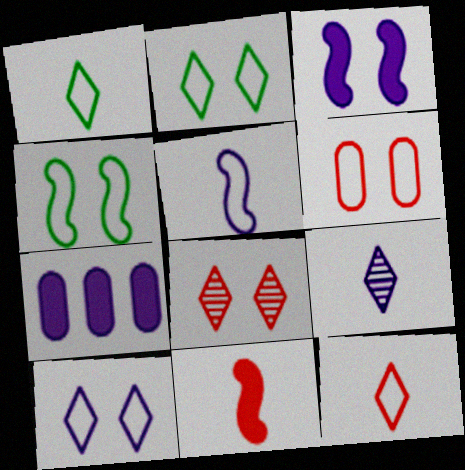[[4, 6, 10]]